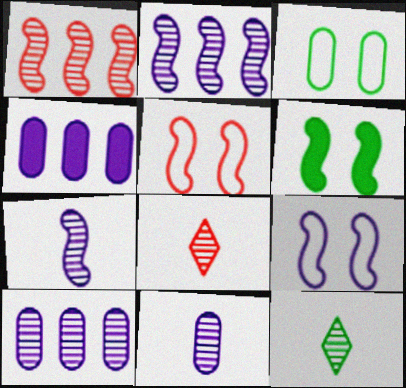[[4, 5, 12]]